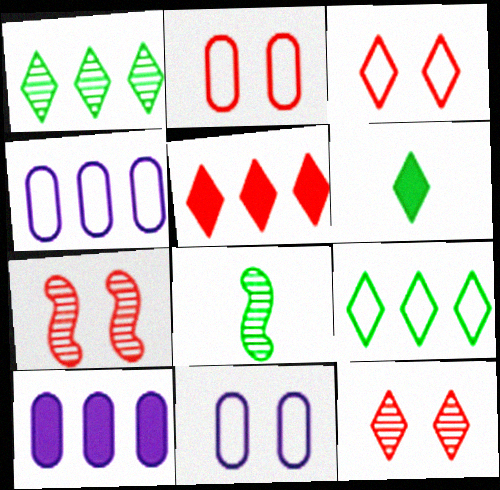[[3, 8, 10], 
[4, 6, 7], 
[5, 8, 11]]